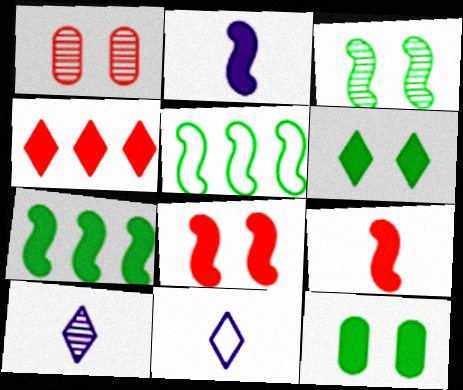[[1, 7, 11], 
[2, 4, 12], 
[2, 7, 8]]